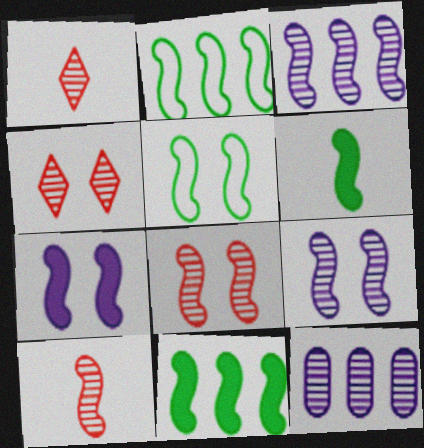[[2, 7, 10], 
[5, 7, 8]]